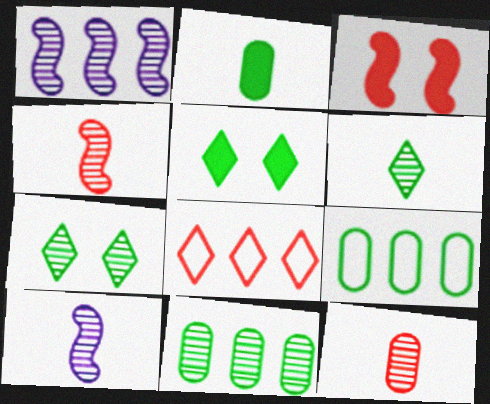[[1, 7, 12], 
[3, 8, 12], 
[6, 10, 12]]